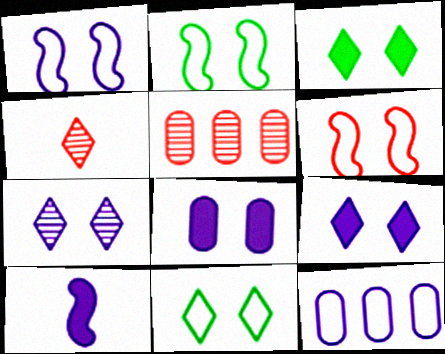[[1, 2, 6], 
[1, 7, 8], 
[5, 10, 11], 
[7, 10, 12]]